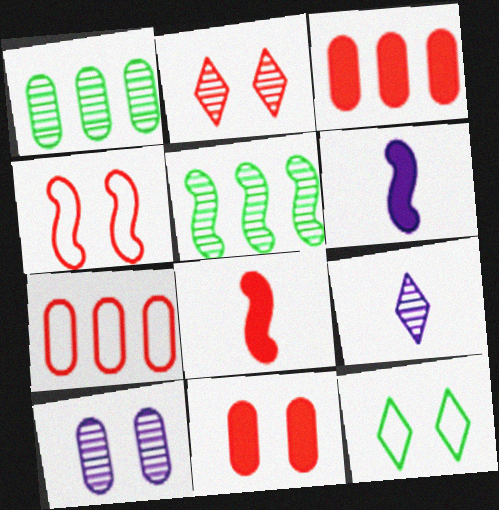[[2, 4, 11], 
[2, 7, 8], 
[4, 5, 6]]